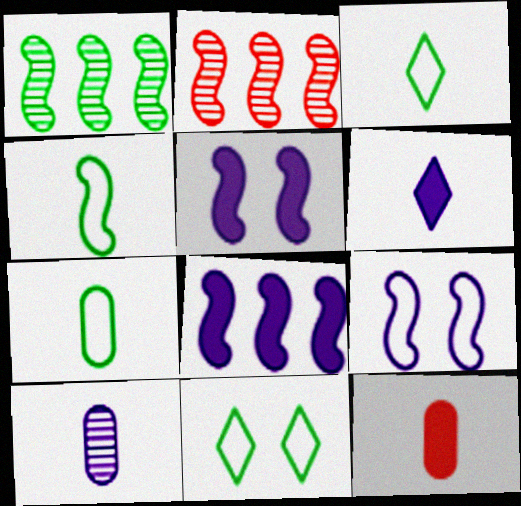[[2, 4, 5], 
[3, 4, 7], 
[7, 10, 12]]